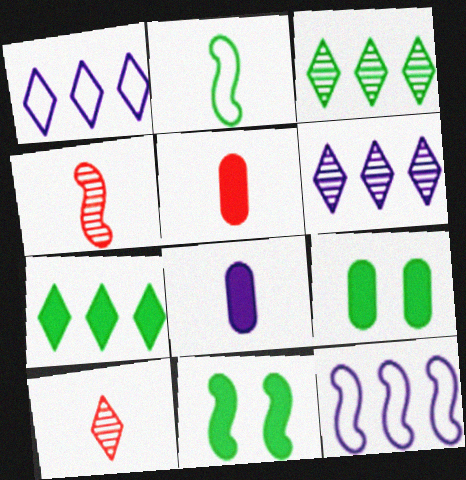[[1, 4, 9], 
[2, 3, 9], 
[2, 8, 10], 
[4, 11, 12], 
[9, 10, 12]]